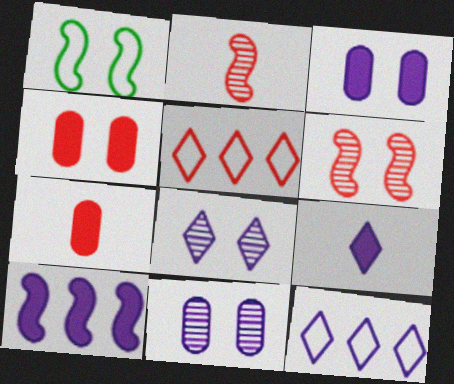[[1, 2, 10], 
[1, 4, 8], 
[2, 4, 5], 
[3, 9, 10], 
[5, 6, 7], 
[8, 9, 12]]